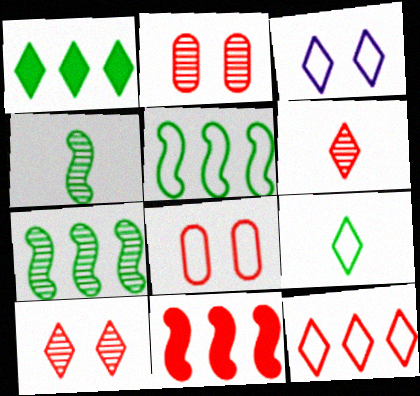[[1, 3, 6], 
[3, 9, 12], 
[6, 8, 11]]